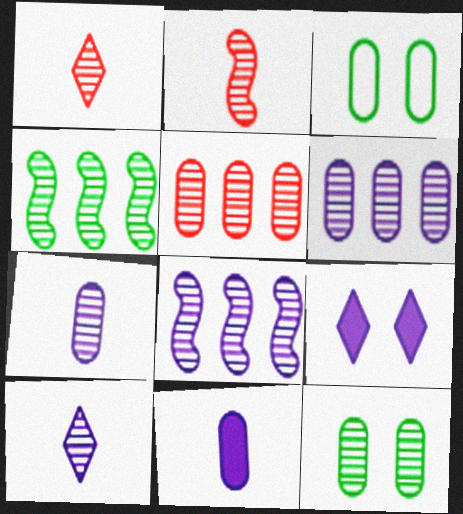[[1, 8, 12], 
[3, 5, 11], 
[5, 7, 12]]